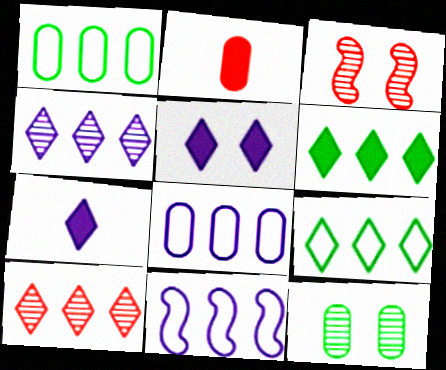[[1, 3, 7], 
[2, 8, 12]]